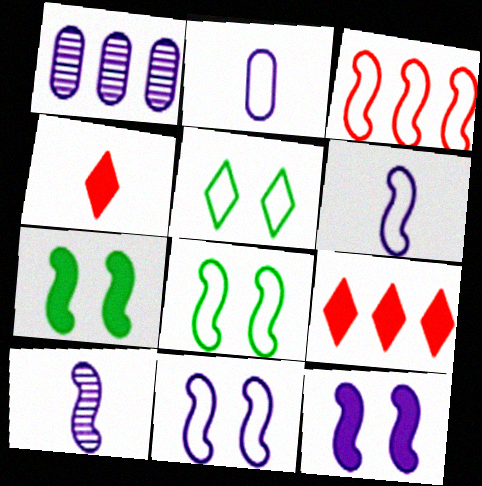[[1, 4, 8], 
[2, 3, 5], 
[3, 6, 8], 
[3, 7, 10]]